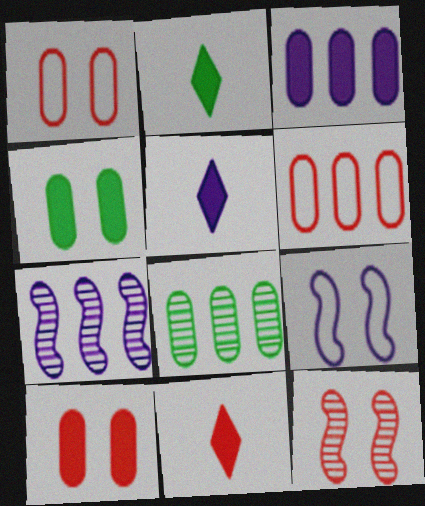[[1, 2, 7], 
[2, 5, 11], 
[3, 6, 8], 
[6, 11, 12], 
[8, 9, 11]]